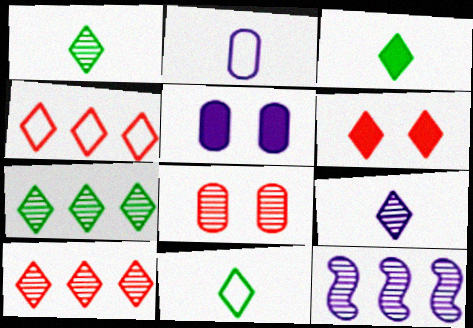[[1, 3, 11], 
[1, 8, 12]]